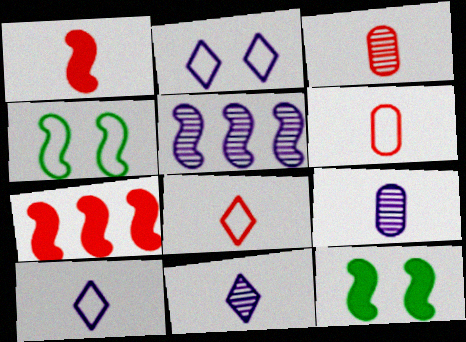[[1, 3, 8], 
[1, 4, 5]]